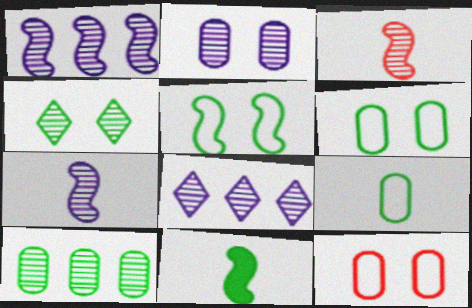[[2, 7, 8], 
[8, 11, 12]]